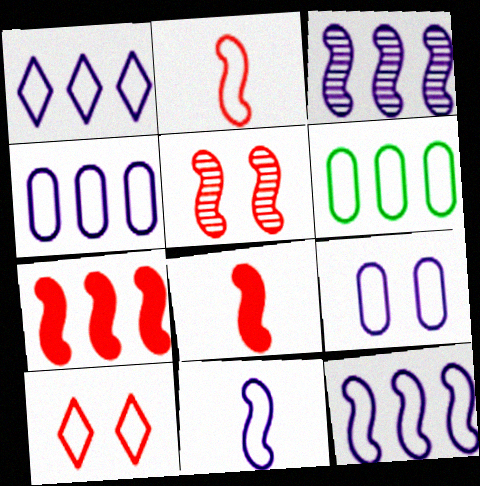[[1, 4, 12], 
[1, 9, 11], 
[2, 5, 7], 
[6, 10, 11]]